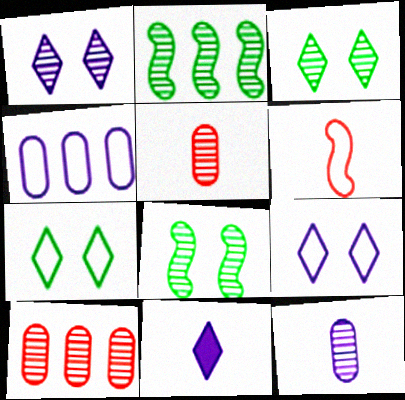[[1, 2, 5], 
[4, 6, 7]]